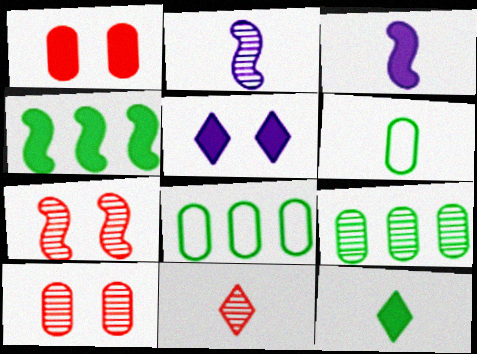[[3, 6, 11]]